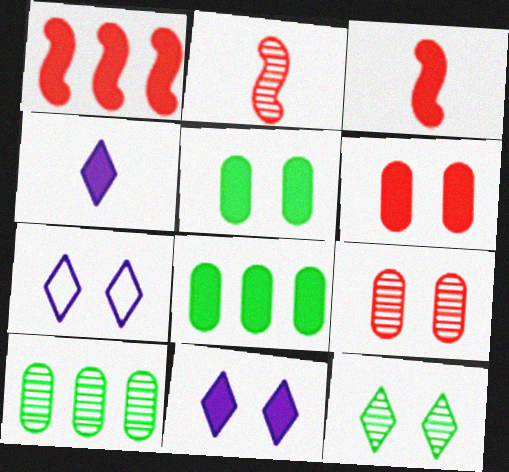[[1, 4, 5], 
[2, 7, 8], 
[3, 7, 10], 
[3, 8, 11]]